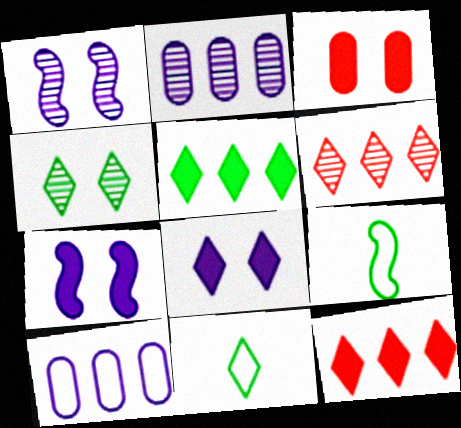[[4, 5, 11], 
[6, 8, 11]]